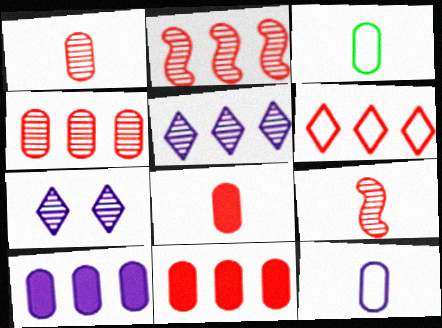[[2, 6, 11]]